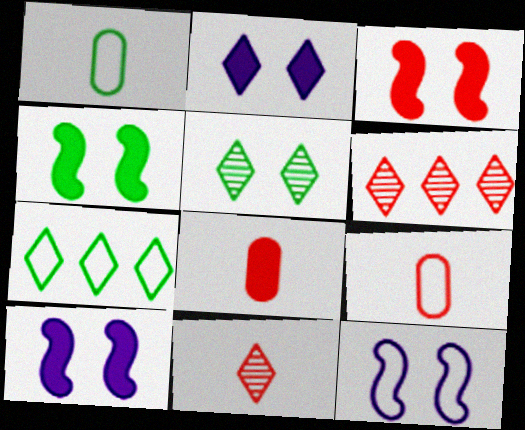[[1, 6, 10], 
[2, 7, 11], 
[3, 4, 10], 
[3, 6, 9], 
[7, 9, 12]]